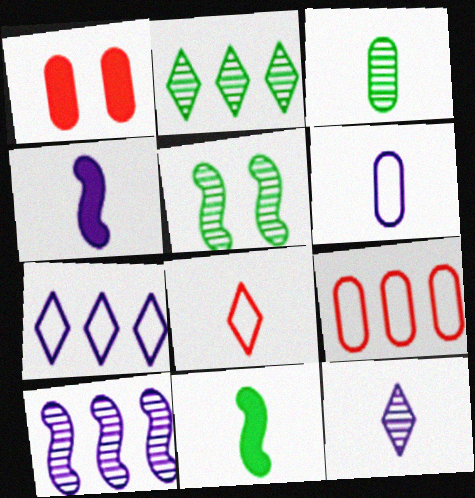[[2, 3, 5], 
[3, 4, 8], 
[4, 6, 12]]